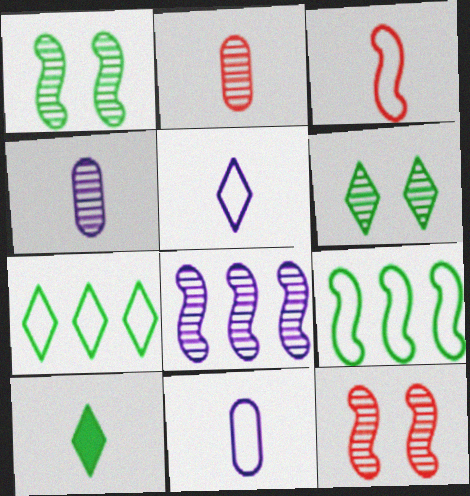[[2, 6, 8], 
[3, 4, 10], 
[6, 7, 10]]